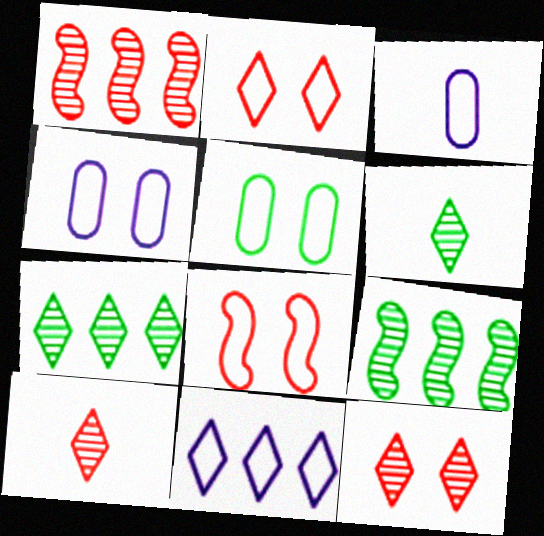[]